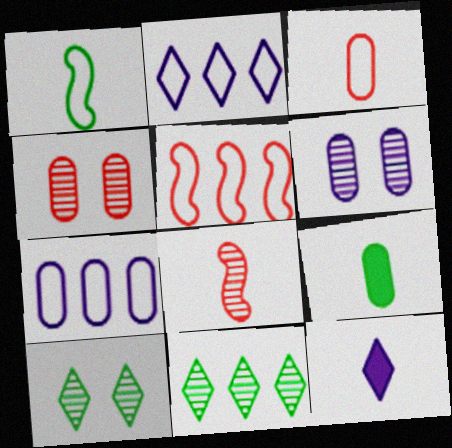[[4, 7, 9], 
[6, 8, 11]]